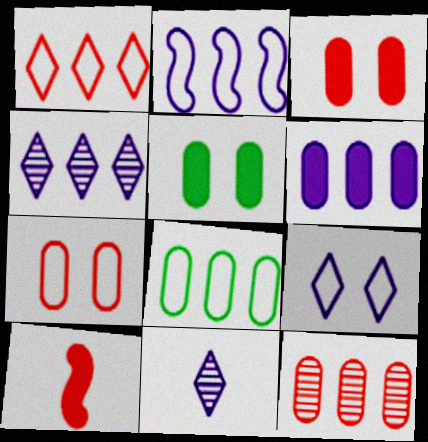[[1, 2, 8], 
[2, 4, 6], 
[6, 8, 12]]